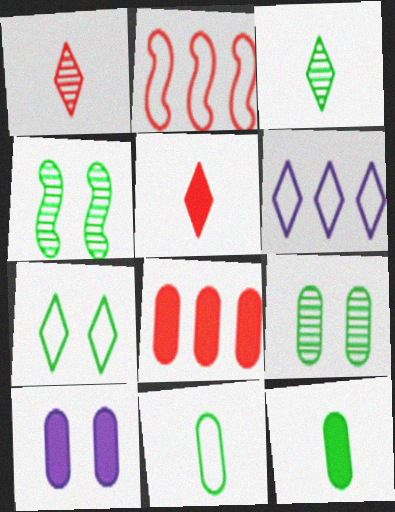[[2, 3, 10], 
[8, 10, 12]]